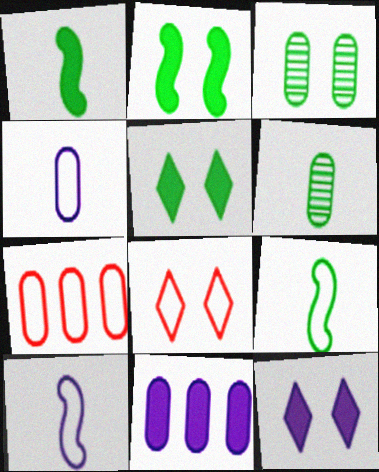[]